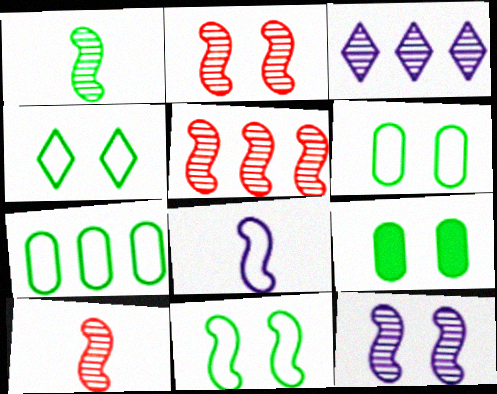[[1, 5, 12], 
[2, 5, 10], 
[4, 6, 11]]